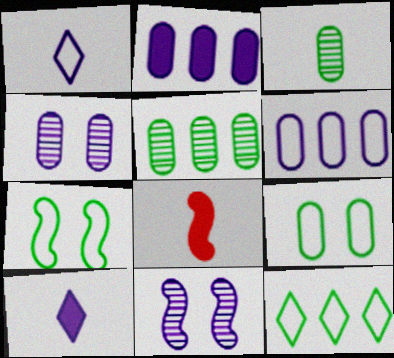[[1, 2, 11], 
[1, 3, 8], 
[4, 8, 12], 
[6, 10, 11]]